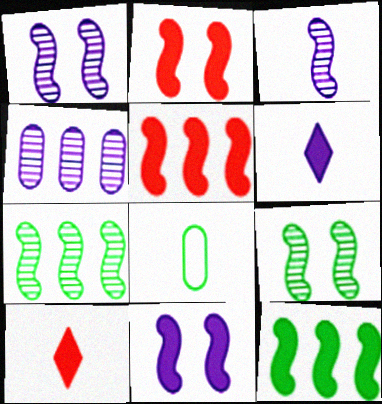[[3, 8, 10]]